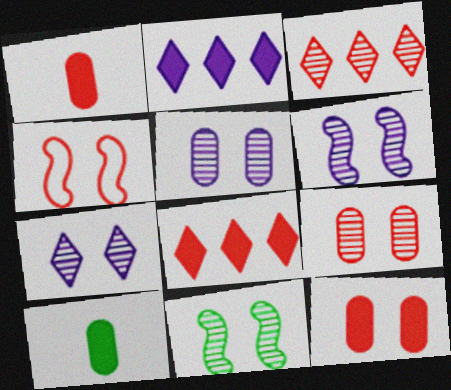[[1, 3, 4], 
[5, 6, 7], 
[7, 9, 11]]